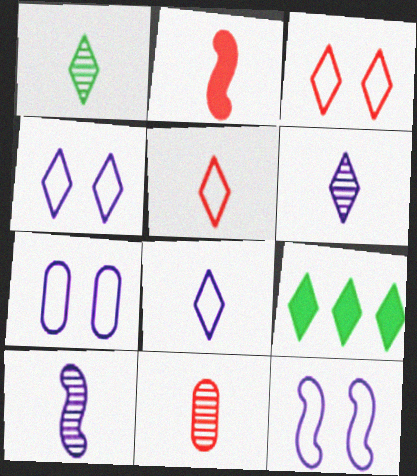[[1, 10, 11], 
[2, 5, 11], 
[3, 6, 9], 
[4, 7, 12], 
[9, 11, 12]]